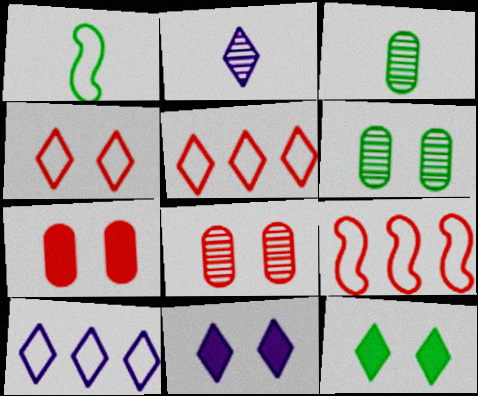[[2, 5, 12], 
[2, 10, 11], 
[3, 9, 11]]